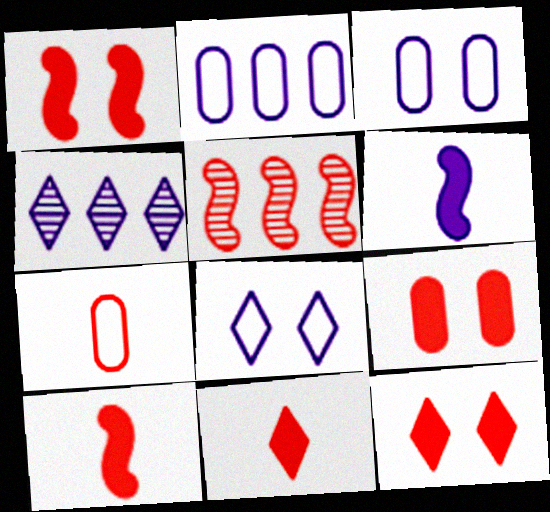[[1, 9, 12], 
[3, 4, 6], 
[5, 7, 12]]